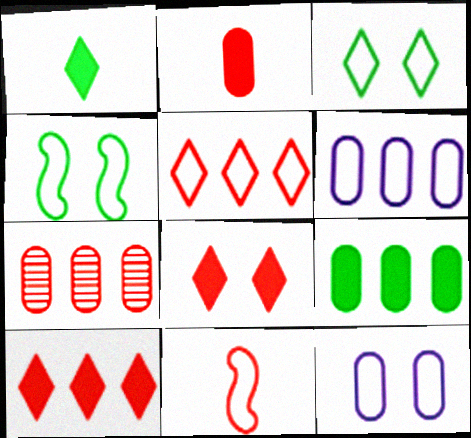[[3, 6, 11], 
[6, 7, 9], 
[7, 8, 11]]